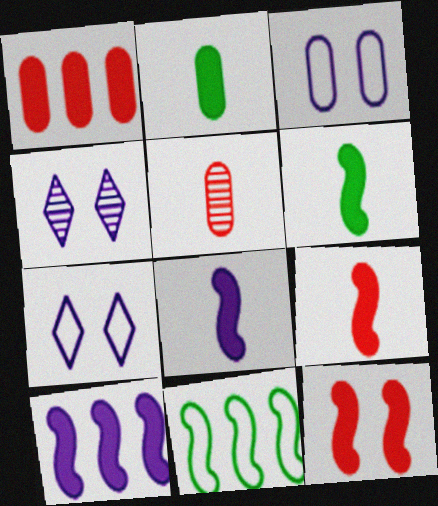[[6, 8, 9], 
[6, 10, 12]]